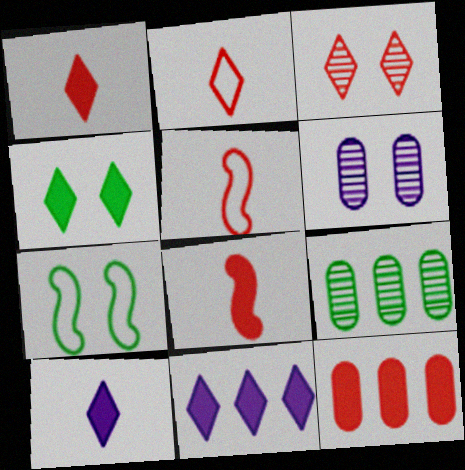[[1, 4, 11], 
[3, 5, 12]]